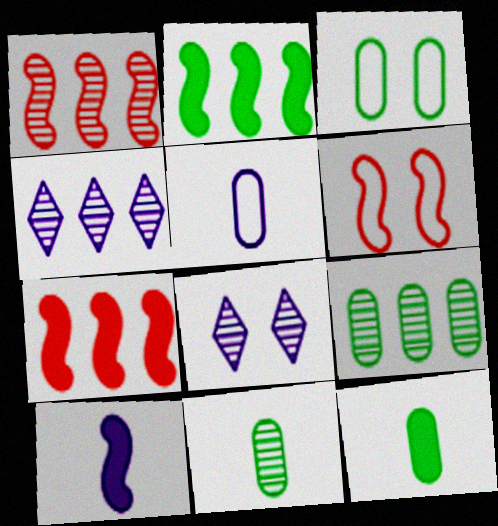[[1, 4, 9], 
[1, 8, 11], 
[3, 9, 12], 
[4, 6, 12]]